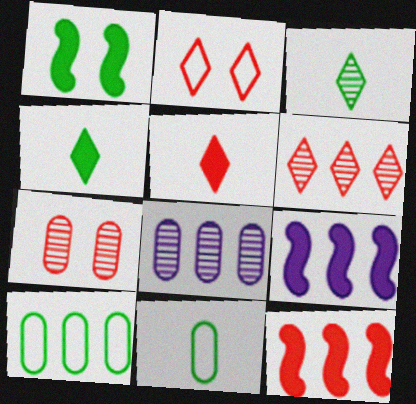[[1, 3, 10], 
[2, 5, 6], 
[6, 9, 10]]